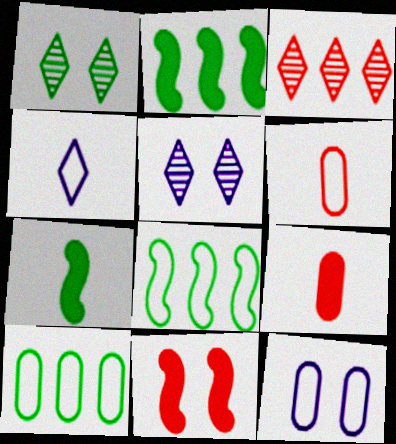[[1, 7, 10], 
[1, 11, 12], 
[2, 5, 6], 
[3, 6, 11], 
[3, 7, 12], 
[5, 8, 9], 
[6, 10, 12]]